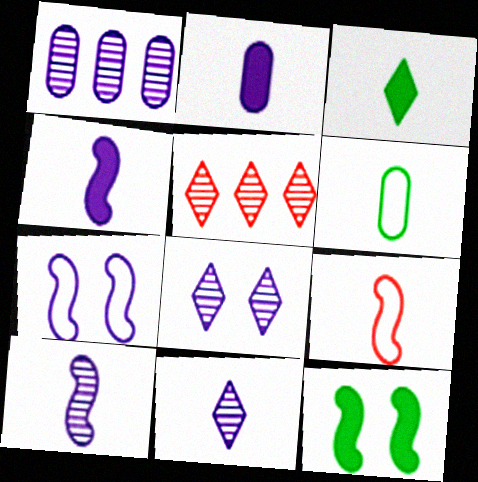[[1, 8, 10]]